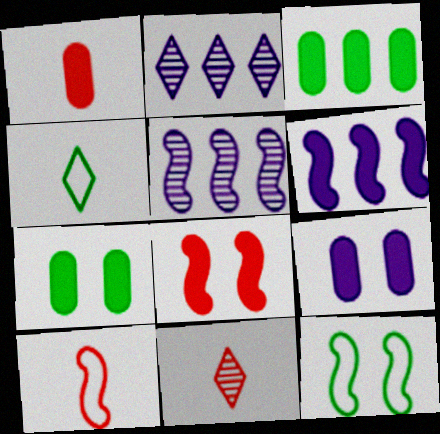[[1, 2, 12], 
[1, 3, 9], 
[1, 10, 11], 
[2, 7, 10]]